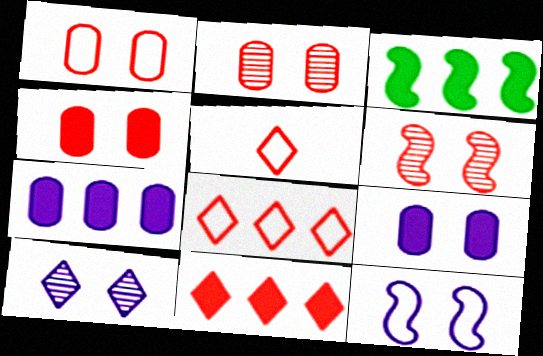[[1, 2, 4], 
[3, 7, 11], 
[9, 10, 12]]